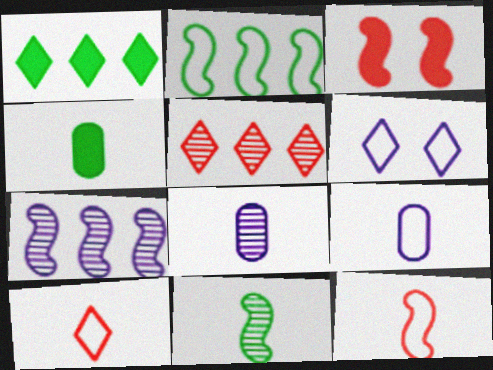[]